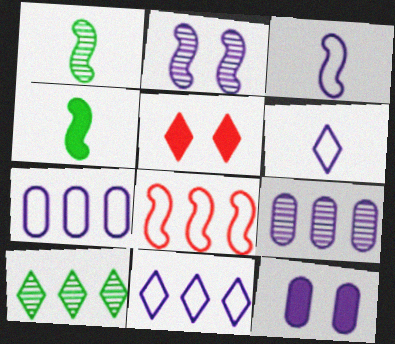[[1, 5, 7], 
[2, 4, 8], 
[5, 6, 10]]